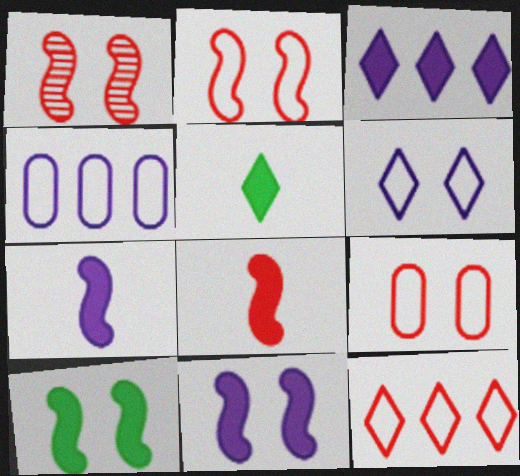[[1, 4, 5]]